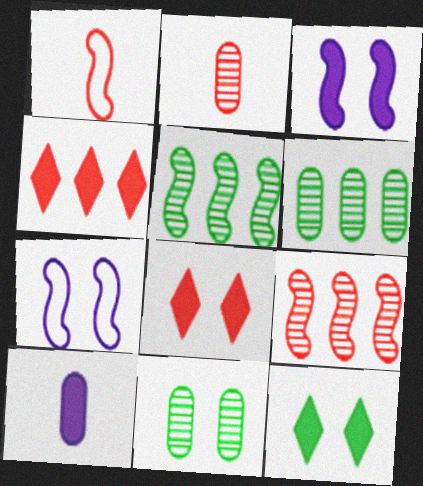[[1, 3, 5], 
[7, 8, 11]]